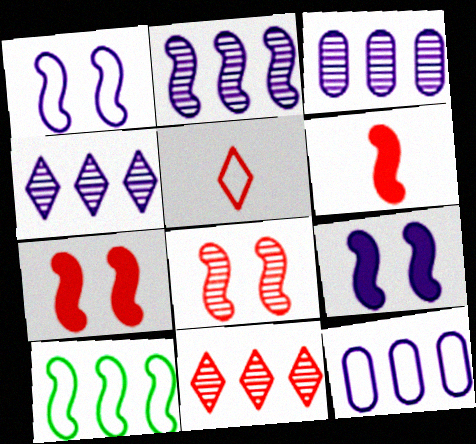[[2, 3, 4]]